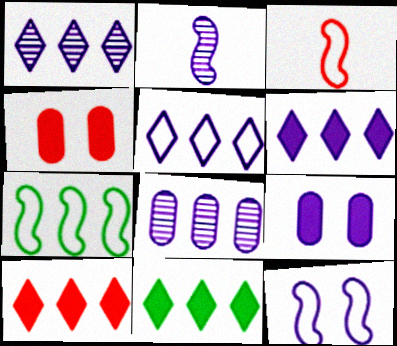[[1, 5, 6], 
[2, 5, 9], 
[3, 7, 12], 
[6, 10, 11], 
[7, 8, 10]]